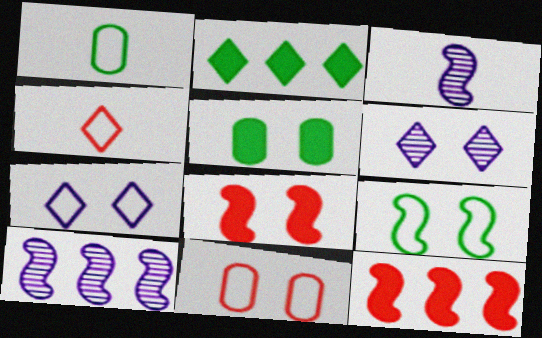[[1, 6, 12], 
[2, 3, 11], 
[2, 4, 6], 
[3, 9, 12], 
[4, 5, 10], 
[7, 9, 11]]